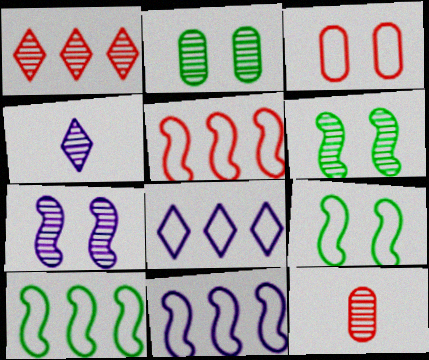[[5, 10, 11]]